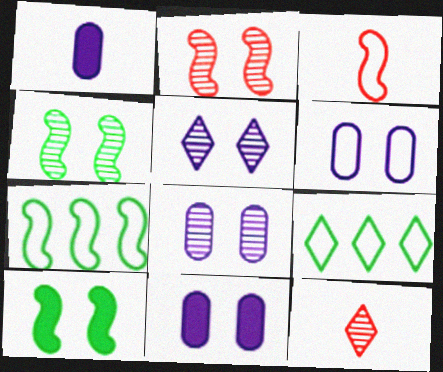[[1, 2, 9], 
[3, 6, 9], 
[6, 8, 11], 
[7, 11, 12]]